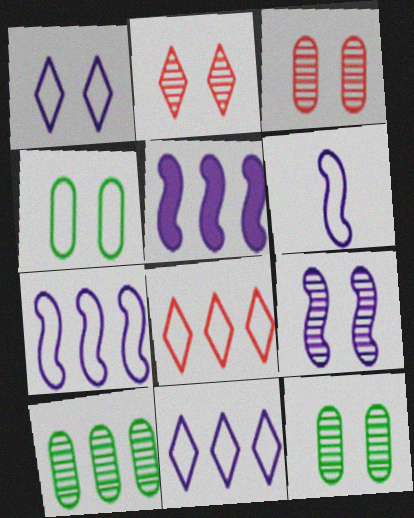[[2, 9, 12], 
[4, 6, 8], 
[5, 6, 9], 
[5, 8, 10]]